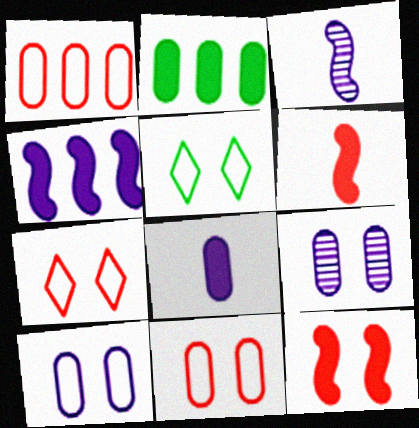[[2, 3, 7], 
[5, 9, 12]]